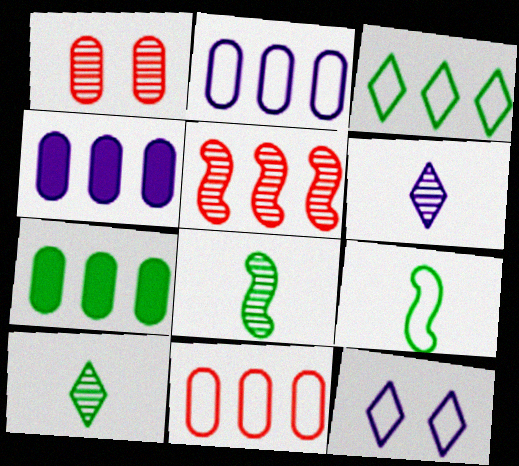[[3, 4, 5], 
[9, 11, 12]]